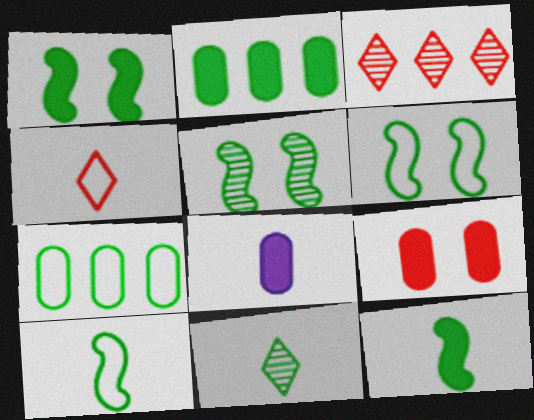[[1, 5, 6], 
[1, 7, 11], 
[2, 6, 11], 
[2, 8, 9], 
[3, 6, 8]]